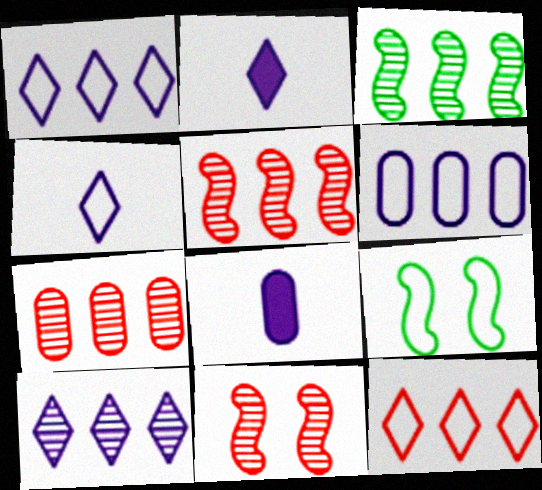[[2, 7, 9], 
[3, 7, 10]]